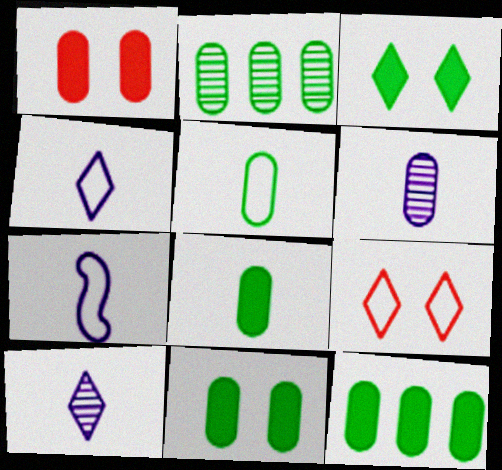[[2, 5, 11], 
[8, 11, 12]]